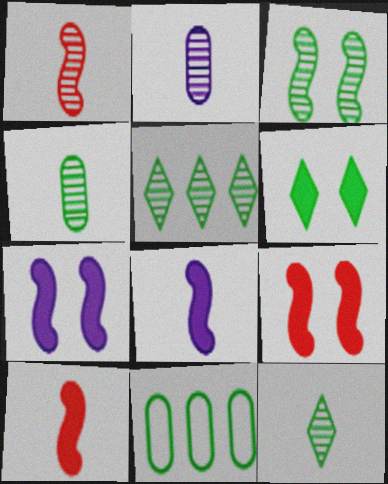[[1, 2, 12], 
[3, 4, 5]]